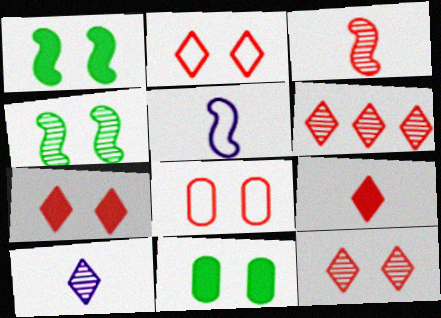[[2, 6, 9], 
[2, 7, 12], 
[5, 6, 11]]